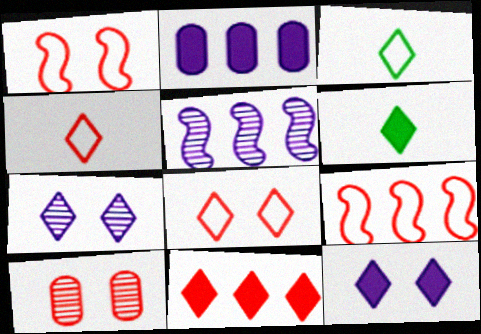[[3, 7, 11], 
[6, 11, 12]]